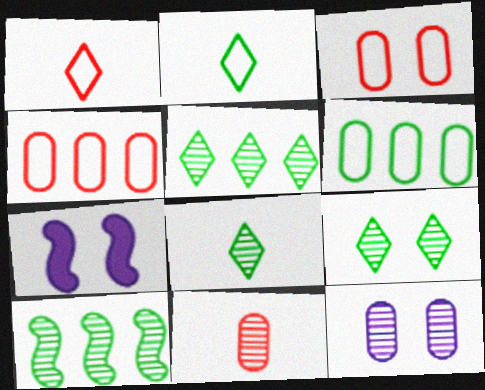[[3, 7, 9], 
[4, 7, 8], 
[5, 8, 9]]